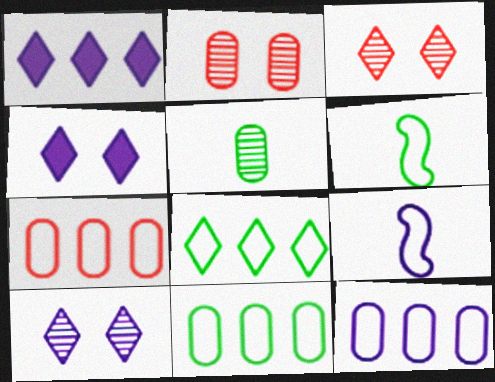[[1, 2, 6], 
[7, 11, 12]]